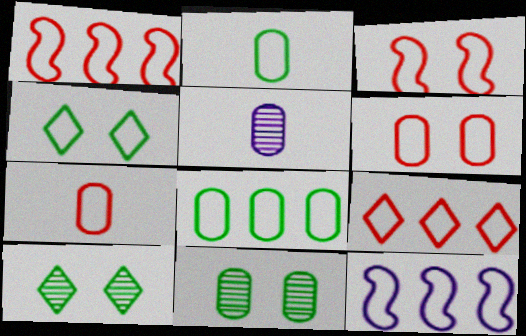[[3, 7, 9], 
[4, 7, 12], 
[8, 9, 12]]